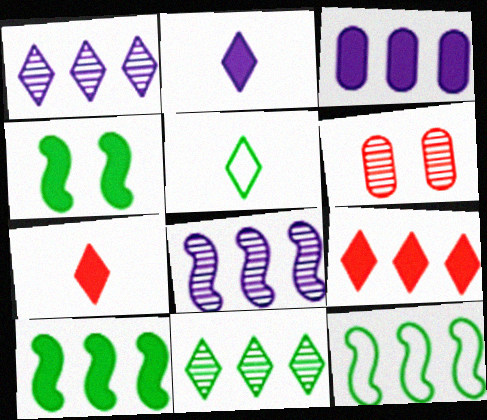[[2, 6, 12], 
[3, 4, 7], 
[3, 9, 10]]